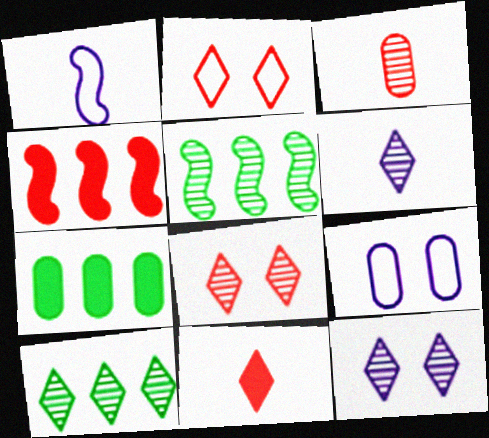[[1, 7, 8], 
[2, 3, 4], 
[3, 5, 12], 
[3, 7, 9], 
[5, 9, 11], 
[6, 8, 10]]